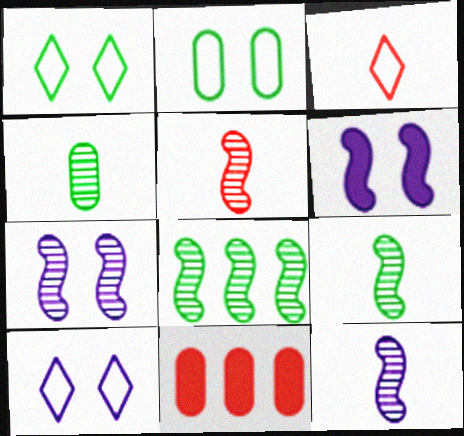[[1, 11, 12], 
[5, 7, 8], 
[5, 9, 12], 
[9, 10, 11]]